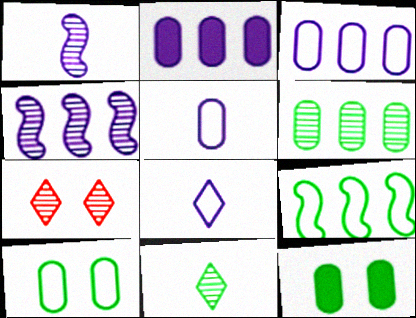[[1, 6, 7], 
[9, 11, 12]]